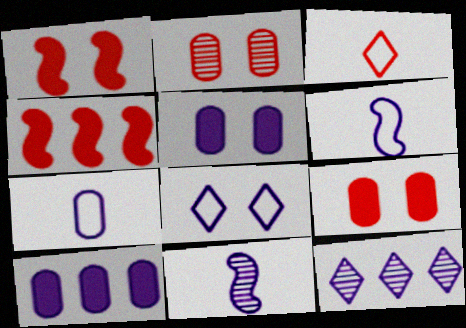[[2, 3, 4], 
[5, 6, 12], 
[8, 10, 11]]